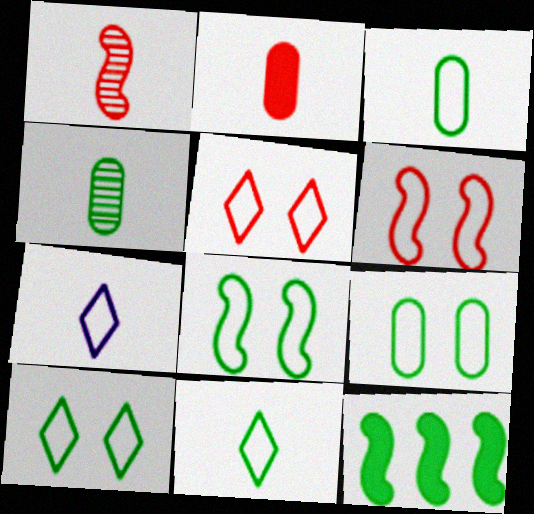[[4, 10, 12], 
[8, 9, 10]]